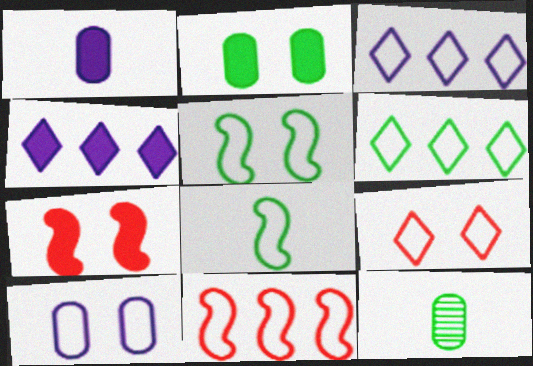[[3, 7, 12], 
[5, 9, 10]]